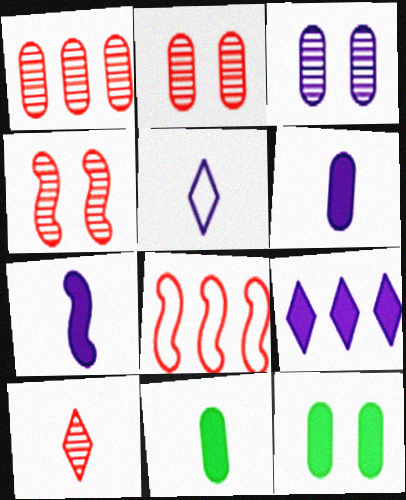[[1, 4, 10]]